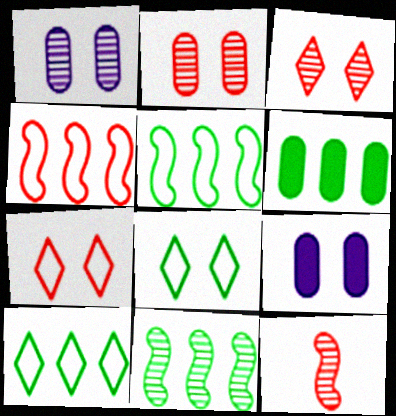[[6, 10, 11], 
[9, 10, 12]]